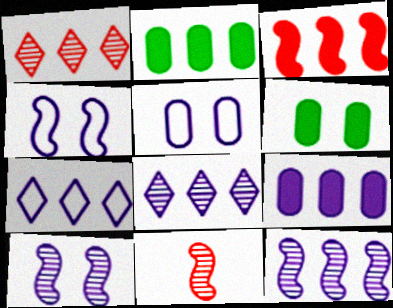[[6, 7, 11], 
[7, 9, 12]]